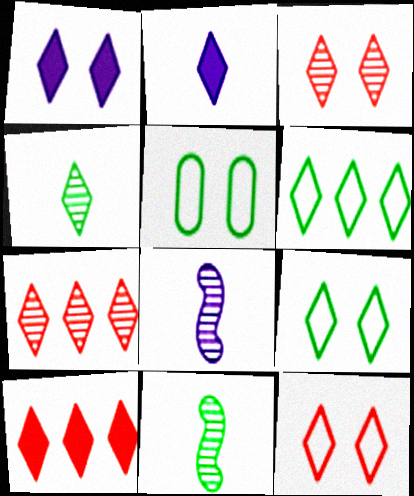[[1, 3, 9], 
[2, 3, 6], 
[2, 7, 9], 
[5, 8, 10]]